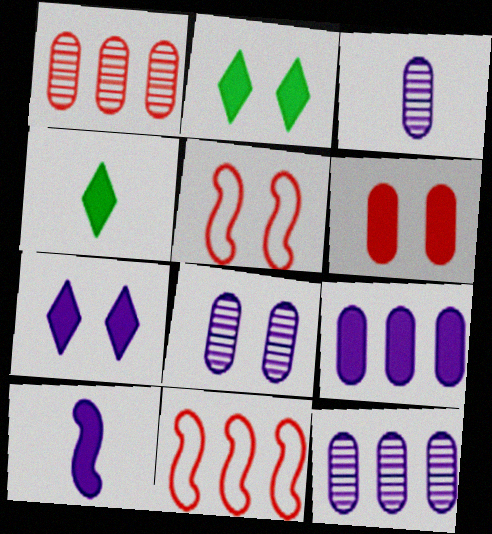[[2, 3, 11], 
[2, 5, 8], 
[3, 8, 12], 
[4, 5, 12], 
[4, 8, 11], 
[7, 9, 10]]